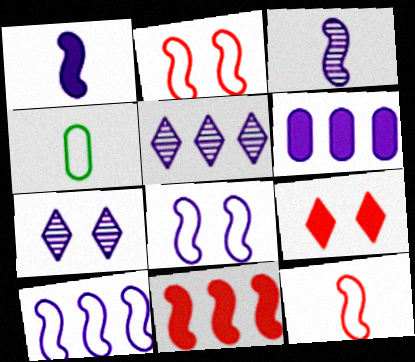[[4, 7, 11], 
[5, 6, 10]]